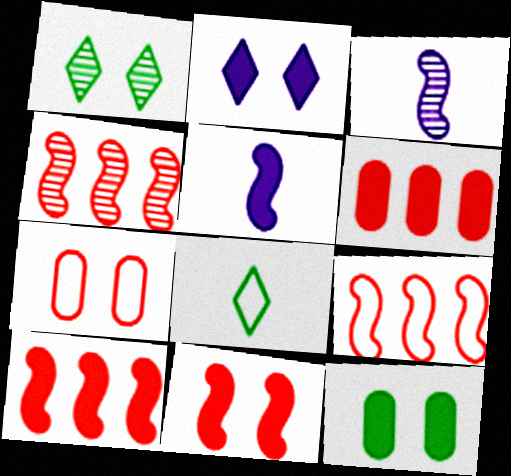[[2, 11, 12], 
[4, 9, 10]]